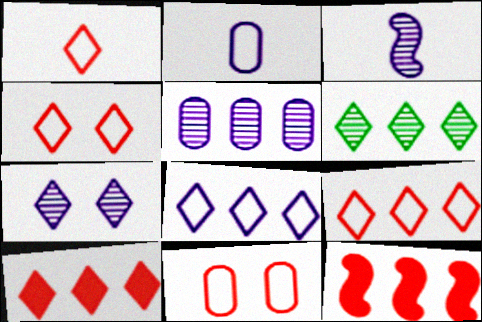[[1, 4, 9], 
[3, 5, 7], 
[6, 8, 10]]